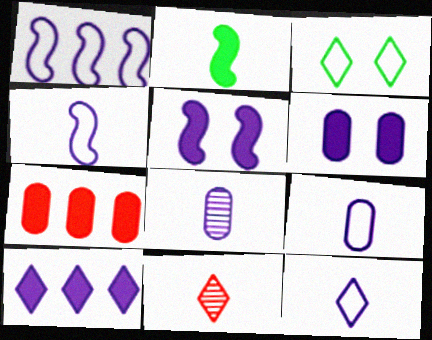[[2, 9, 11], 
[3, 10, 11], 
[4, 9, 12]]